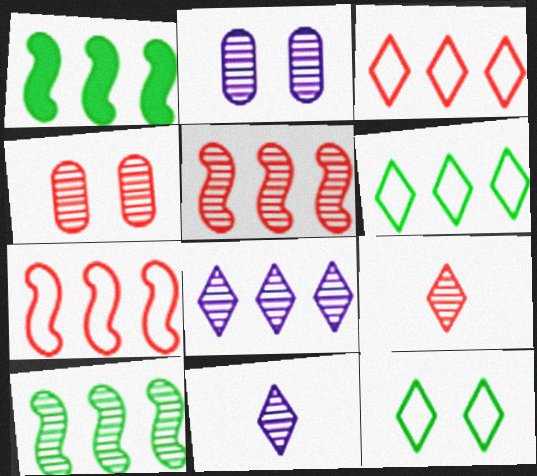[[2, 9, 10], 
[4, 5, 9], 
[4, 10, 11]]